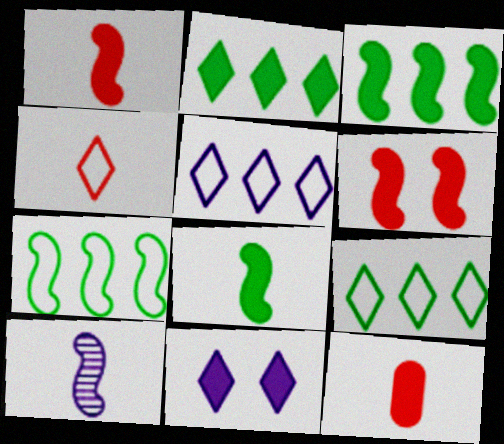[[3, 11, 12], 
[6, 7, 10]]